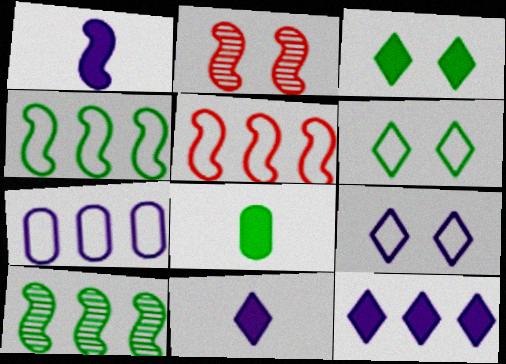[[1, 2, 4], 
[6, 8, 10]]